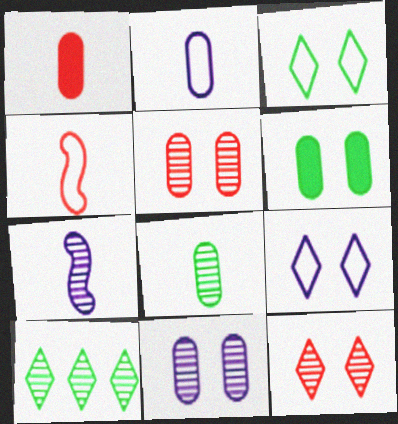[[1, 2, 8], 
[5, 7, 10]]